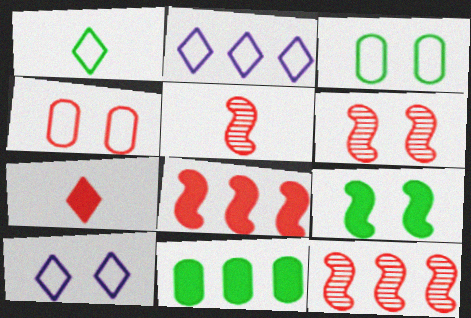[[2, 11, 12], 
[4, 7, 12], 
[5, 6, 12], 
[5, 10, 11]]